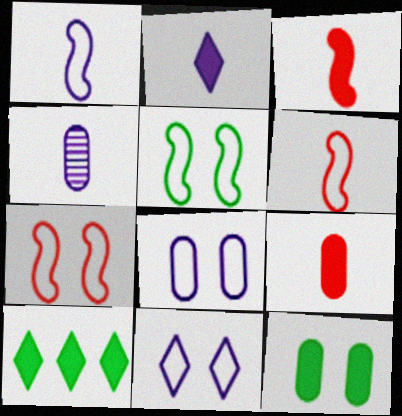[[1, 2, 4], 
[4, 7, 10]]